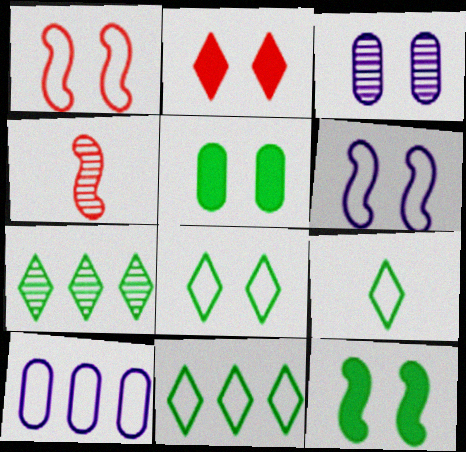[[1, 9, 10], 
[3, 4, 7], 
[8, 9, 11]]